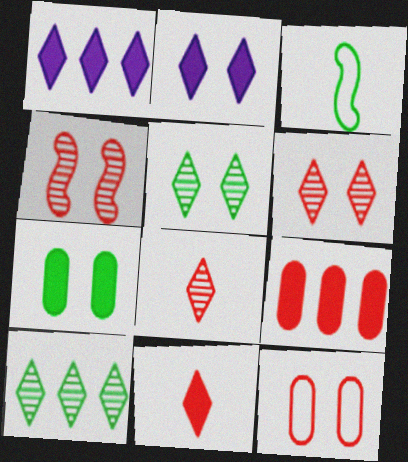[[3, 7, 10]]